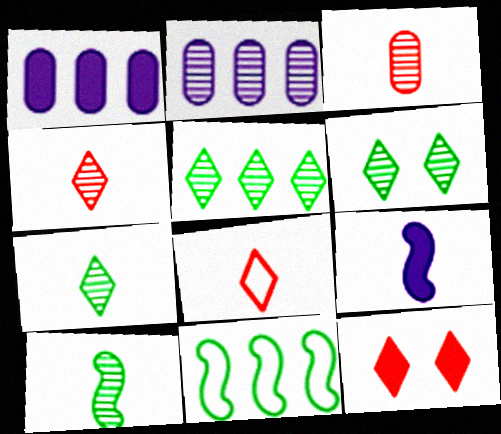[[5, 6, 7]]